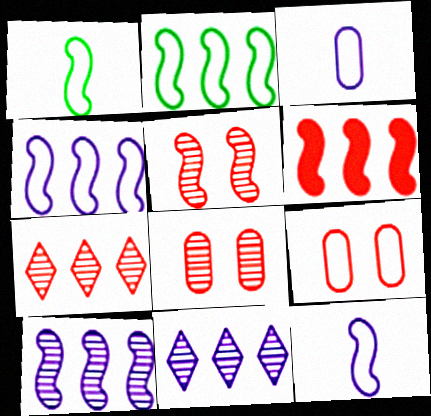[[2, 6, 10]]